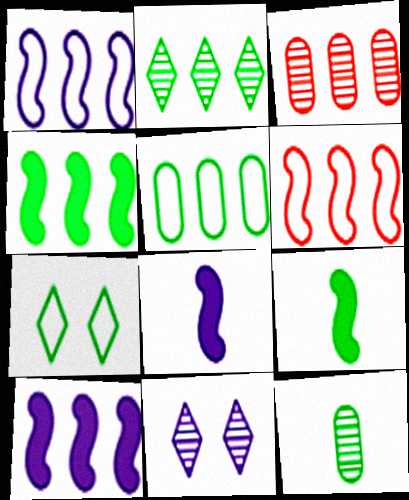[[2, 4, 5], 
[3, 7, 8], 
[4, 7, 12]]